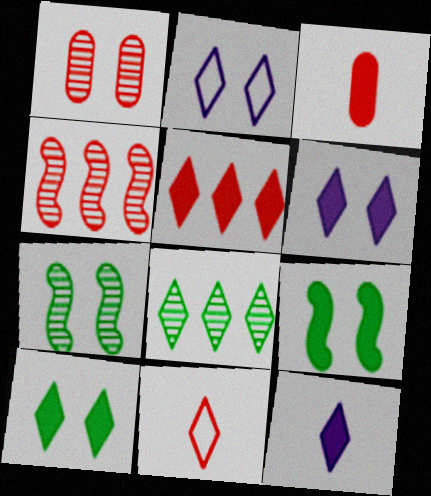[[1, 2, 9], 
[5, 10, 12], 
[6, 8, 11]]